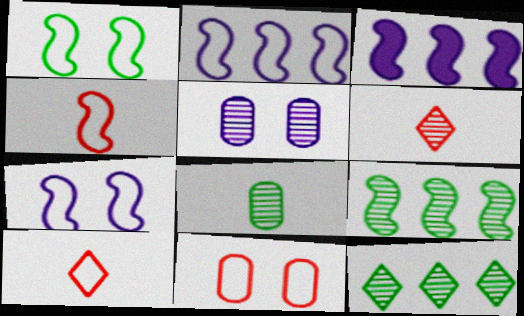[[1, 2, 4], 
[5, 6, 9]]